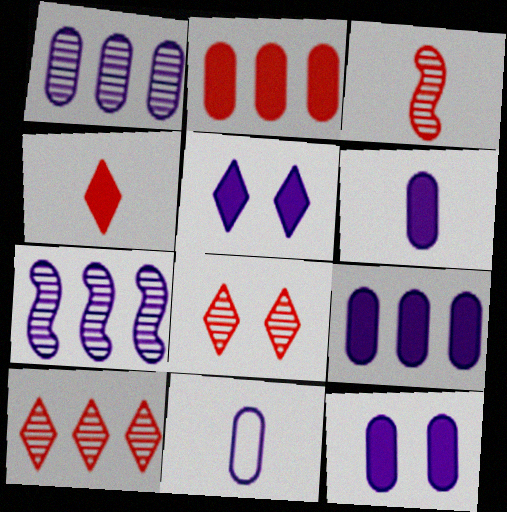[[1, 11, 12], 
[5, 7, 11], 
[6, 9, 12]]